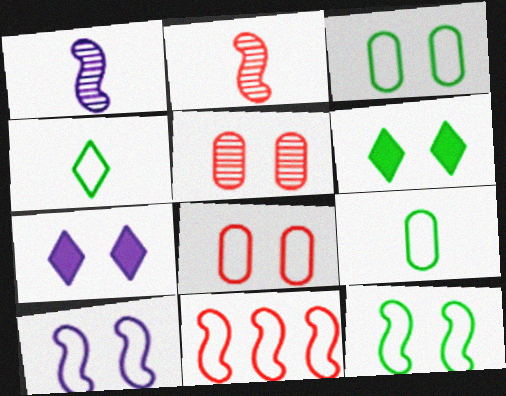[[5, 6, 10], 
[5, 7, 12]]